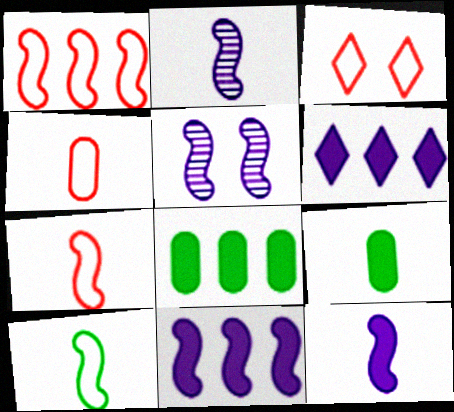[[1, 3, 4], 
[2, 3, 8]]